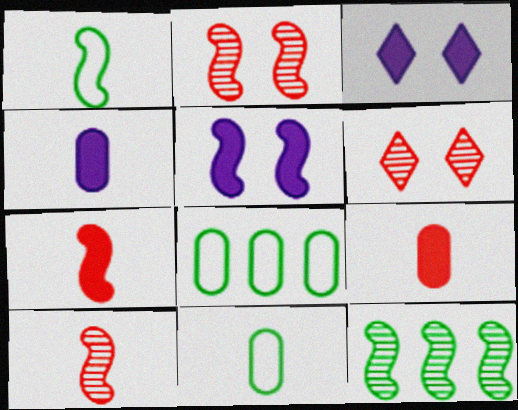[[3, 8, 10]]